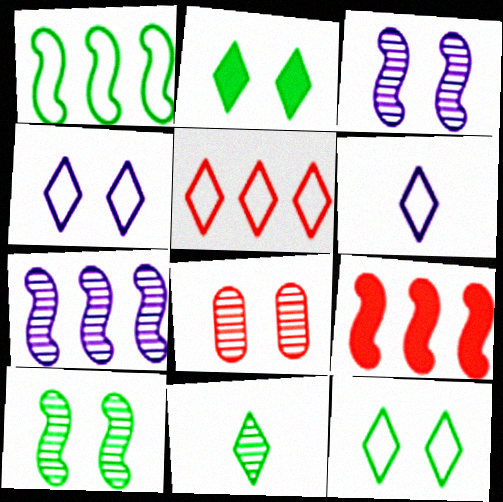[[1, 7, 9], 
[5, 6, 12], 
[7, 8, 11]]